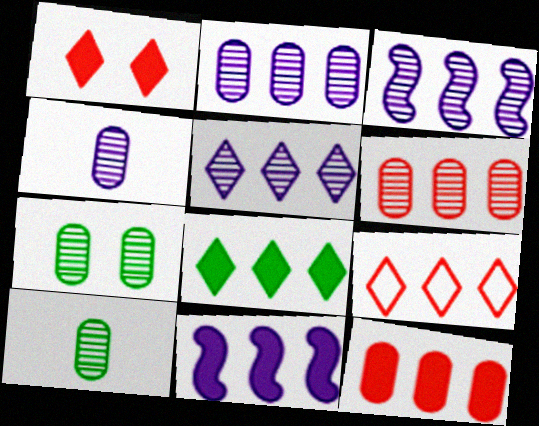[[2, 3, 5], 
[4, 6, 7], 
[5, 8, 9], 
[8, 11, 12]]